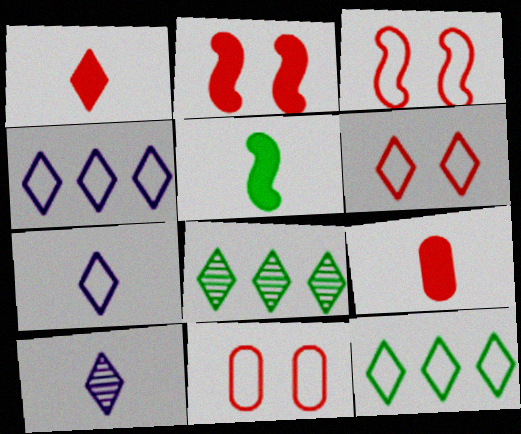[[3, 6, 11], 
[6, 7, 12]]